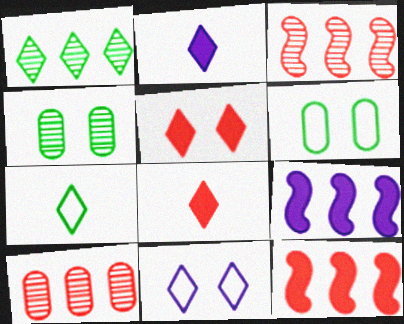[[1, 8, 11], 
[2, 3, 6]]